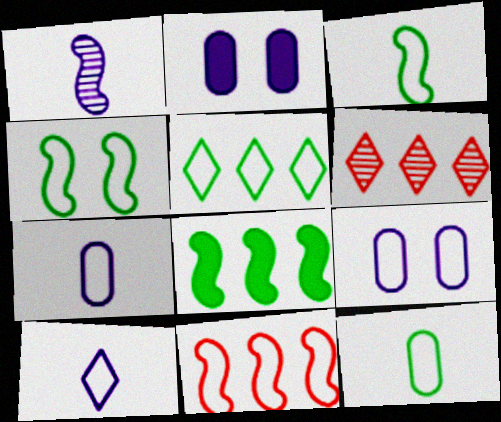[[2, 3, 6], 
[4, 5, 12]]